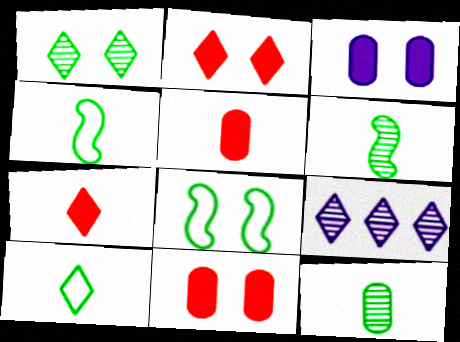[[2, 9, 10], 
[4, 9, 11], 
[5, 8, 9]]